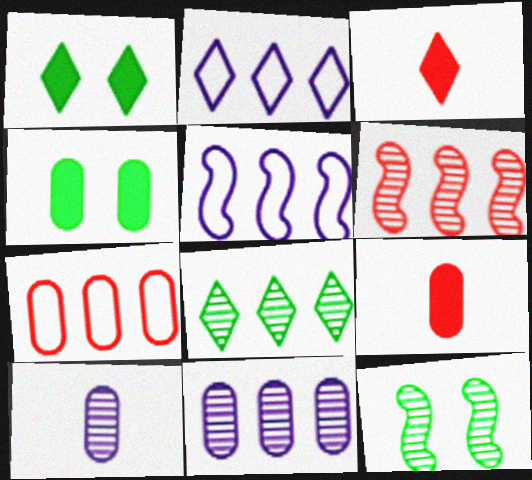[[2, 9, 12], 
[4, 7, 10], 
[6, 8, 11]]